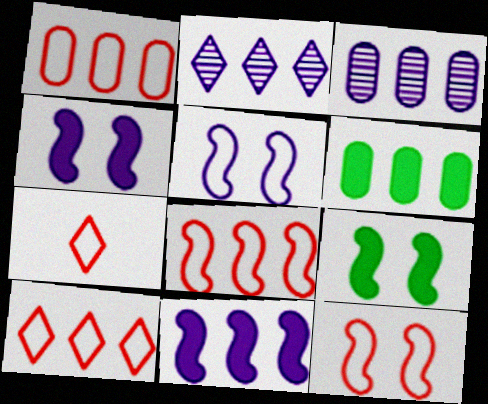[[1, 3, 6], 
[1, 7, 12], 
[1, 8, 10], 
[2, 6, 8], 
[3, 7, 9]]